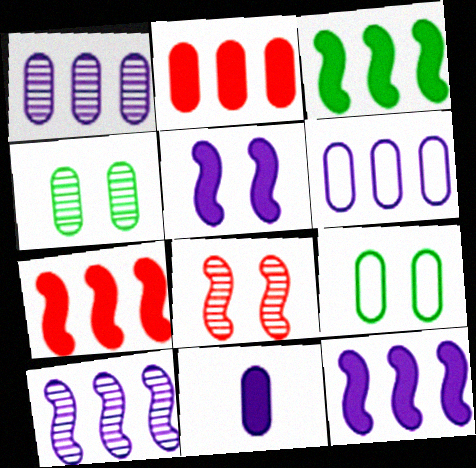[[3, 7, 12]]